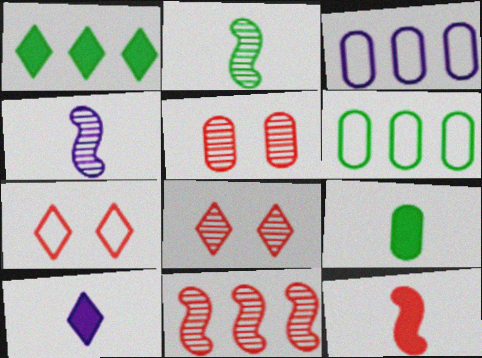[[1, 3, 11], 
[3, 5, 9], 
[9, 10, 12]]